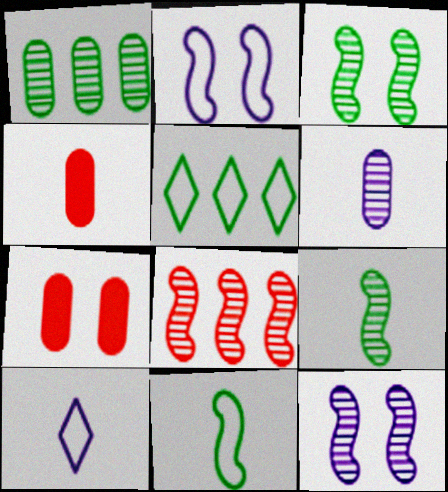[[4, 5, 12], 
[4, 9, 10], 
[8, 9, 12]]